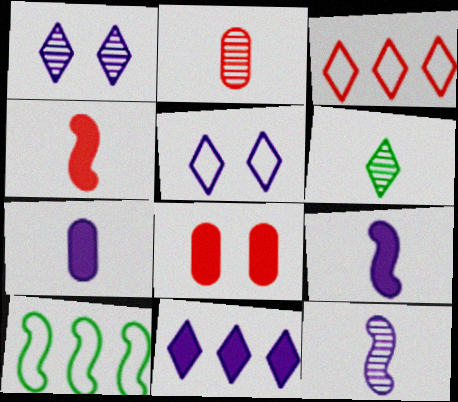[[2, 6, 12]]